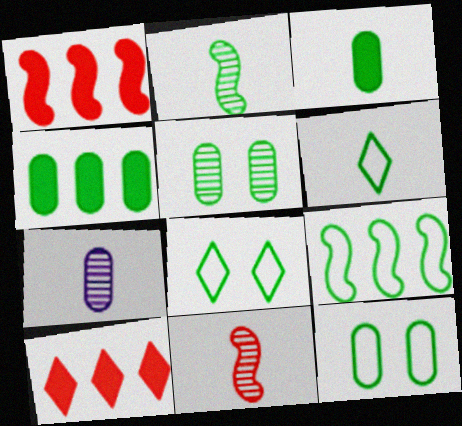[[1, 7, 8], 
[2, 3, 6], 
[2, 4, 8], 
[6, 9, 12]]